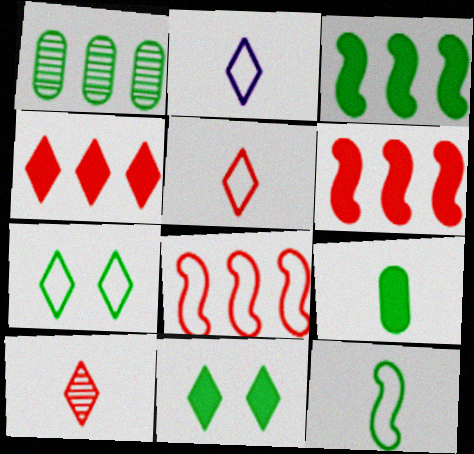[[1, 11, 12], 
[3, 9, 11]]